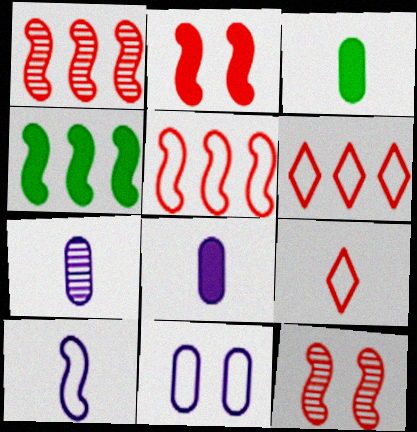[[4, 10, 12]]